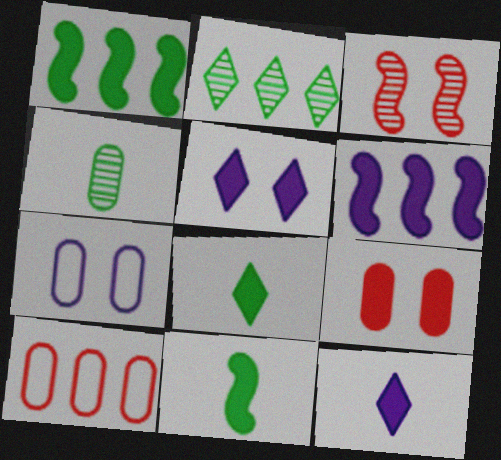[[1, 9, 12], 
[2, 6, 10], 
[6, 8, 9]]